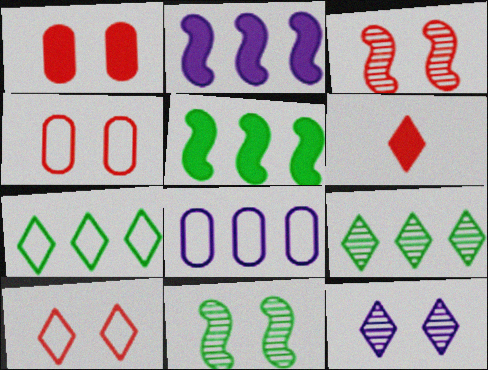[[1, 3, 10], 
[6, 7, 12], 
[6, 8, 11]]